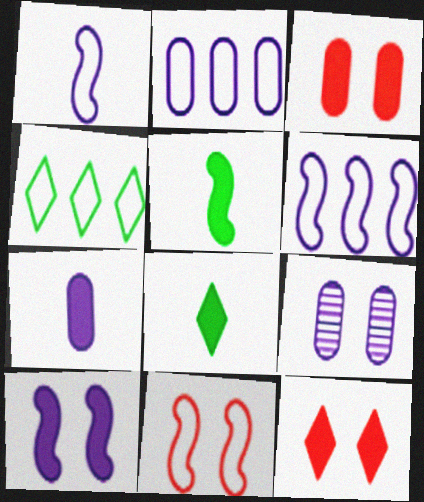[[2, 7, 9]]